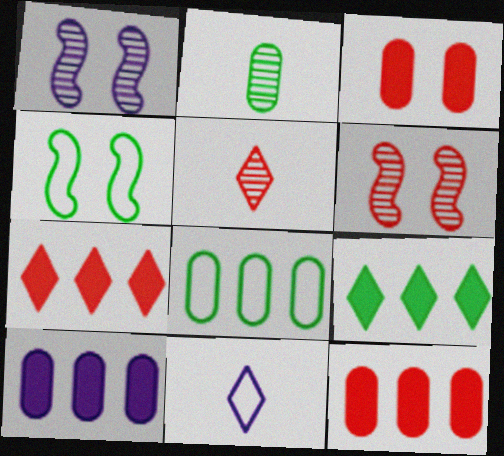[[1, 10, 11], 
[2, 4, 9], 
[4, 5, 10]]